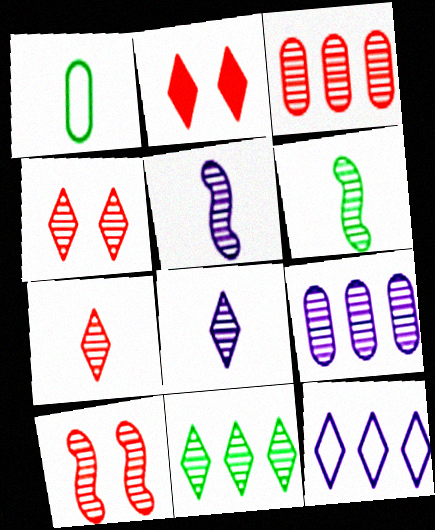[[3, 7, 10], 
[4, 6, 9], 
[4, 8, 11]]